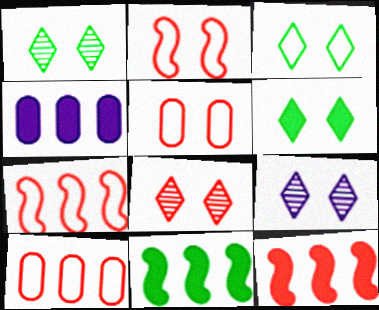[[1, 3, 6], 
[1, 8, 9]]